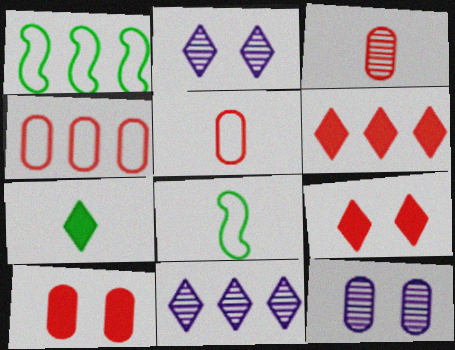[[3, 4, 10], 
[6, 8, 12], 
[8, 10, 11]]